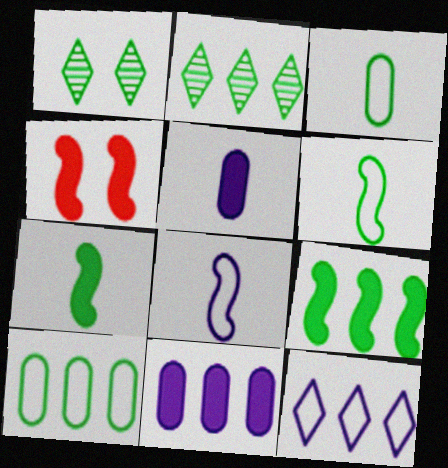[[1, 3, 9], 
[1, 7, 10], 
[2, 9, 10]]